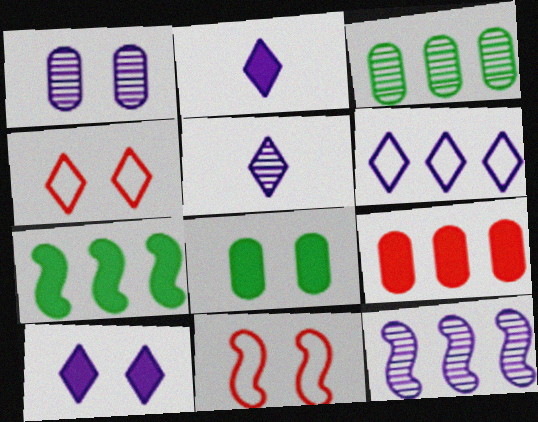[[1, 5, 12], 
[2, 3, 11], 
[5, 6, 10]]